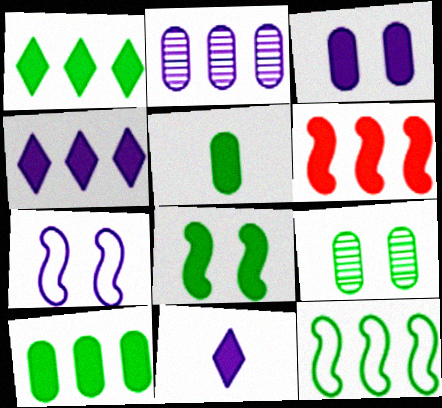[[1, 5, 8], 
[2, 7, 11], 
[4, 6, 10]]